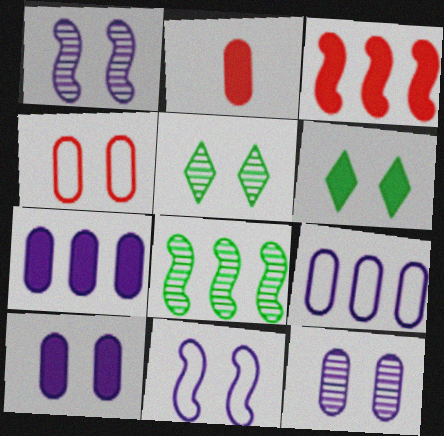[[1, 4, 6]]